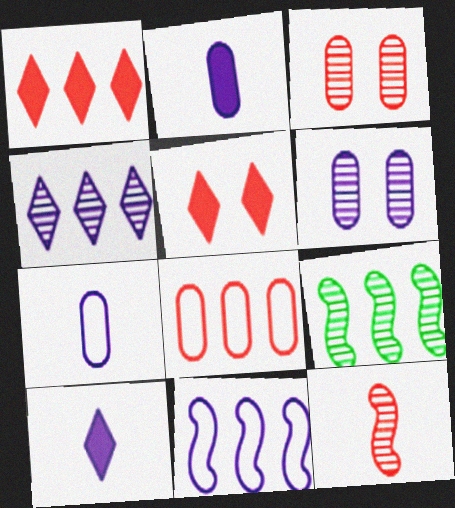[[5, 7, 9], 
[5, 8, 12], 
[6, 10, 11]]